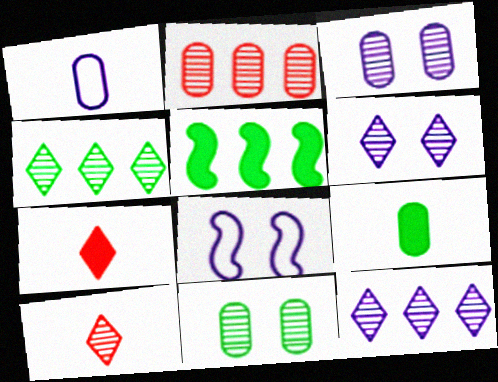[[4, 6, 10]]